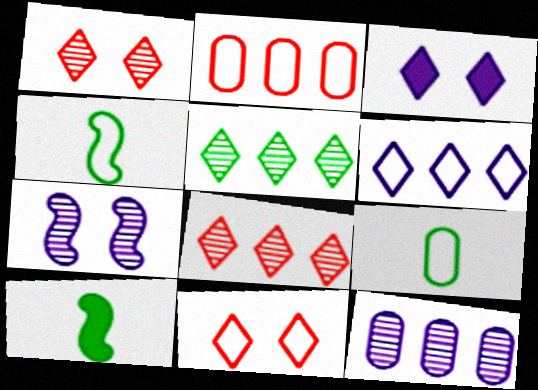[[10, 11, 12]]